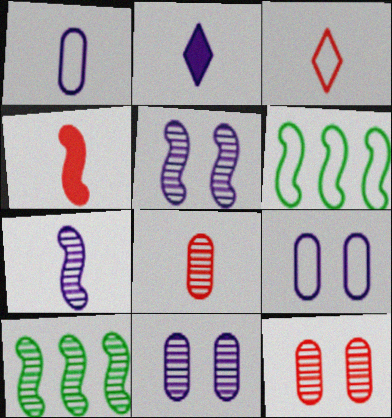[[1, 2, 7], 
[2, 6, 12], 
[3, 4, 8], 
[3, 6, 9], 
[4, 5, 6]]